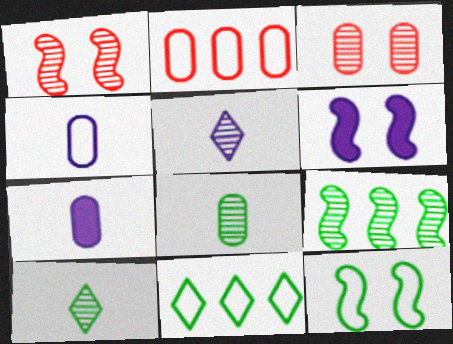[[1, 6, 12], 
[1, 7, 11], 
[2, 6, 10], 
[3, 5, 9]]